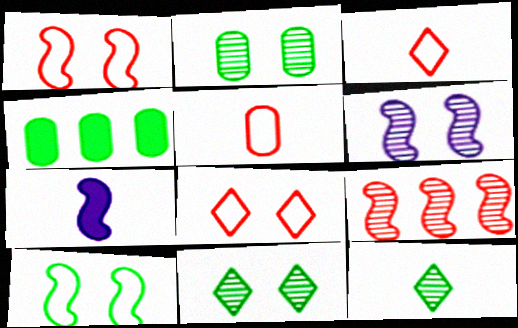[[3, 4, 6], 
[4, 10, 12], 
[5, 7, 12], 
[7, 9, 10]]